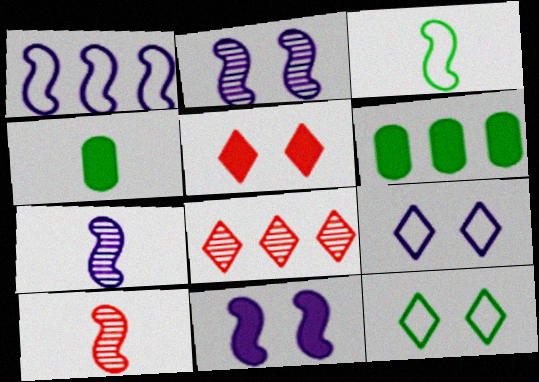[[1, 6, 8], 
[1, 7, 11], 
[6, 9, 10]]